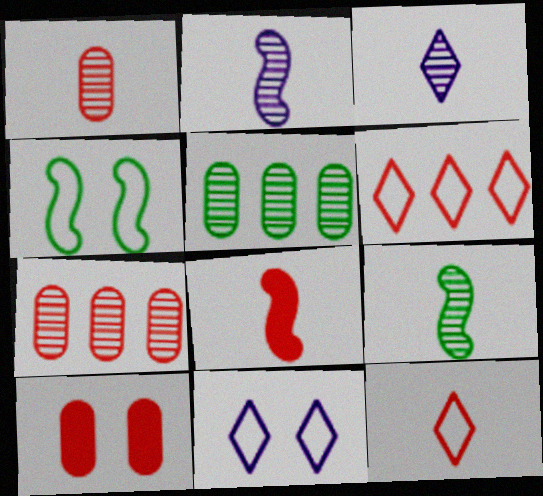[[1, 3, 9], 
[1, 8, 12], 
[5, 8, 11]]